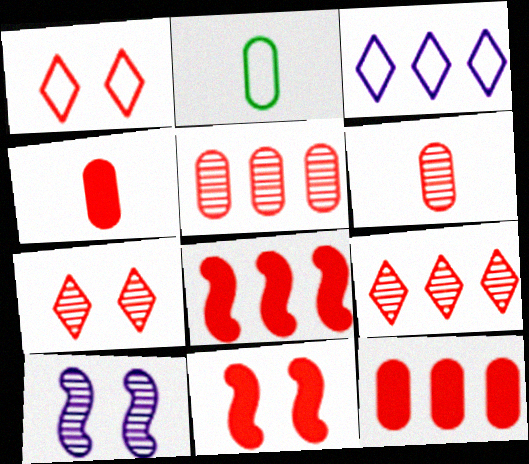[[1, 6, 8]]